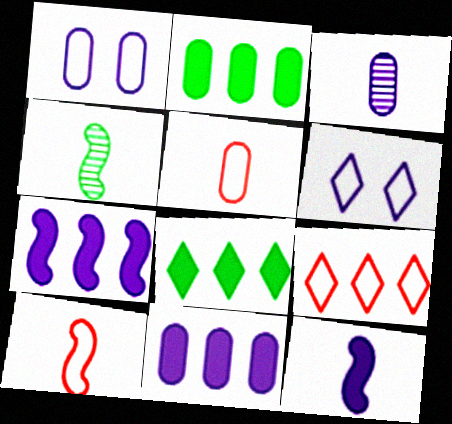[[1, 3, 11], 
[3, 6, 7], 
[4, 10, 12]]